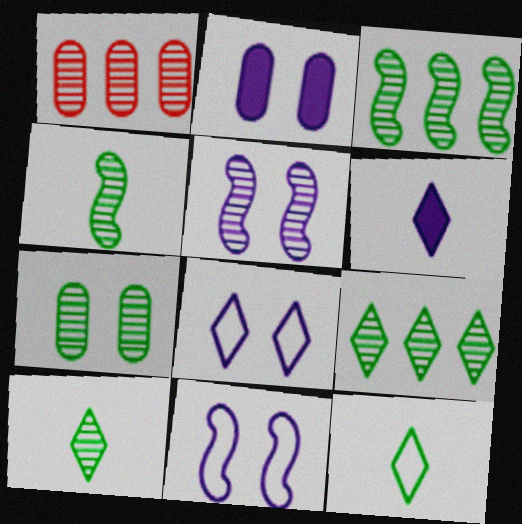[[1, 5, 10], 
[2, 5, 8], 
[3, 7, 10], 
[4, 7, 9]]